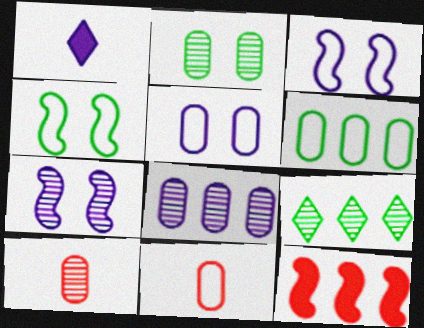[[1, 3, 8], 
[2, 8, 10], 
[5, 6, 11], 
[7, 9, 10]]